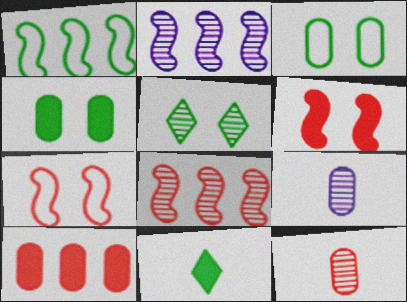[[2, 5, 12], 
[3, 9, 10], 
[5, 8, 9]]